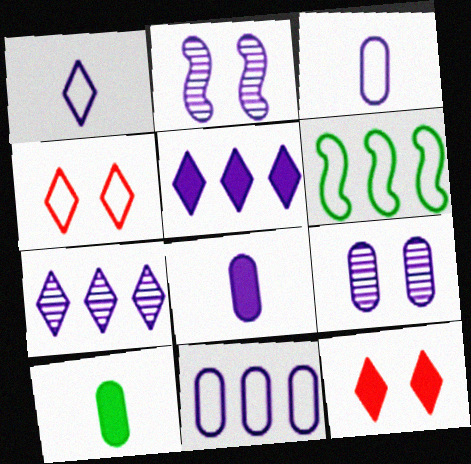[[2, 3, 5], 
[3, 4, 6], 
[8, 9, 11]]